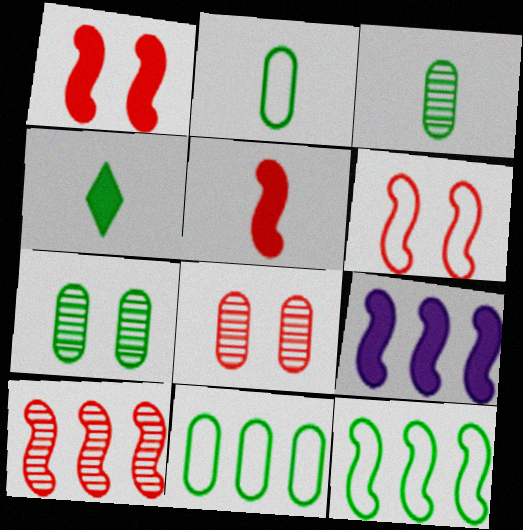[[4, 7, 12], 
[5, 6, 10], 
[9, 10, 12]]